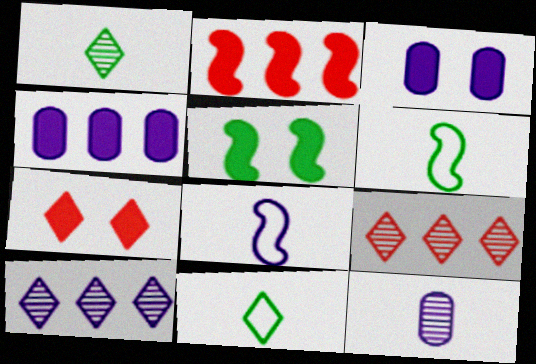[[3, 5, 7], 
[3, 6, 9], 
[3, 8, 10], 
[7, 10, 11]]